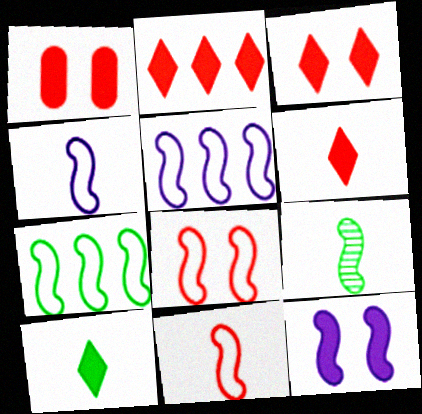[[2, 3, 6], 
[4, 7, 8]]